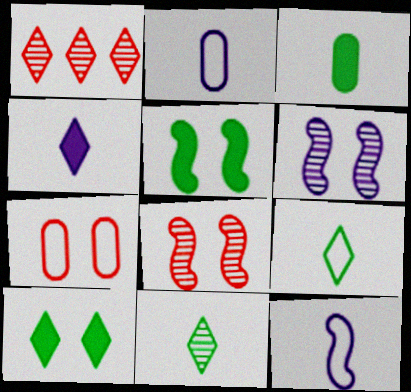[[1, 2, 5], 
[6, 7, 10]]